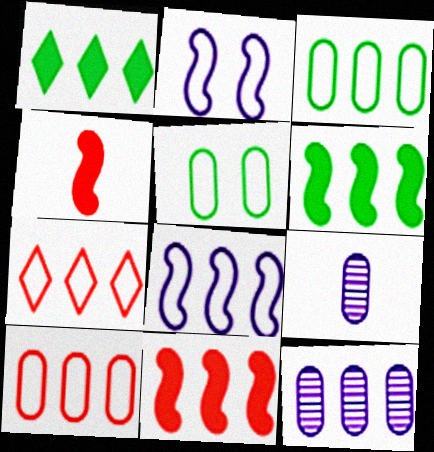[[3, 7, 8], 
[6, 7, 12]]